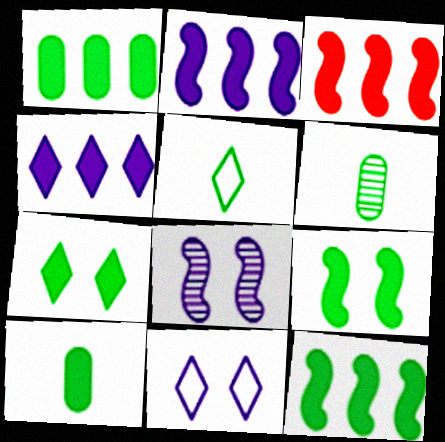[[1, 3, 4], 
[2, 3, 12], 
[3, 6, 11], 
[7, 10, 12]]